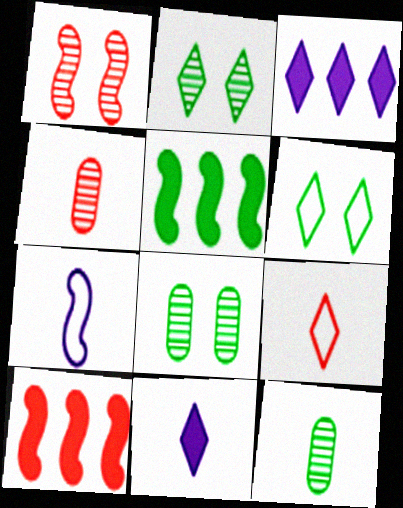[[1, 5, 7], 
[2, 3, 9], 
[5, 6, 12]]